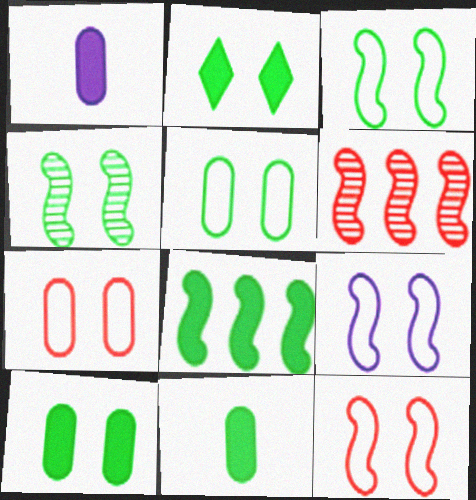[[2, 4, 5], 
[2, 8, 11], 
[3, 9, 12]]